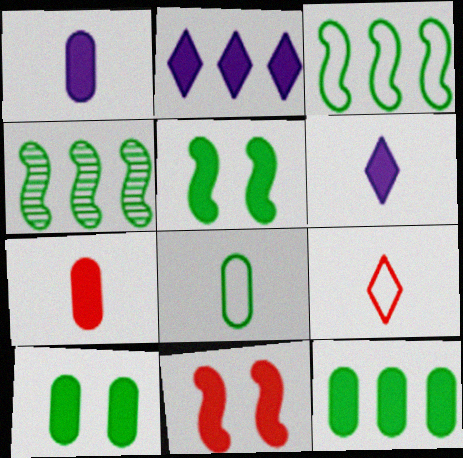[[2, 5, 7], 
[6, 11, 12]]